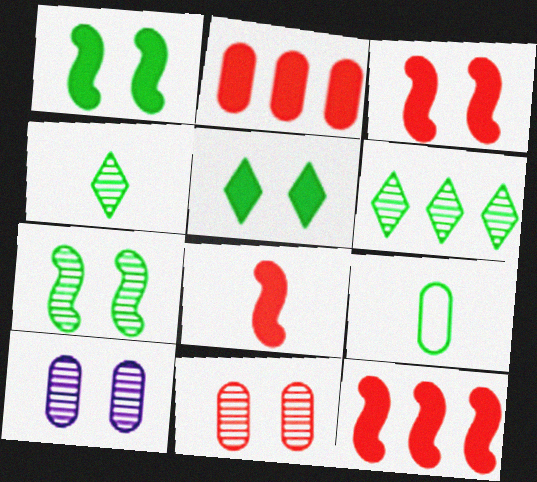[[1, 6, 9], 
[2, 9, 10], 
[3, 8, 12]]